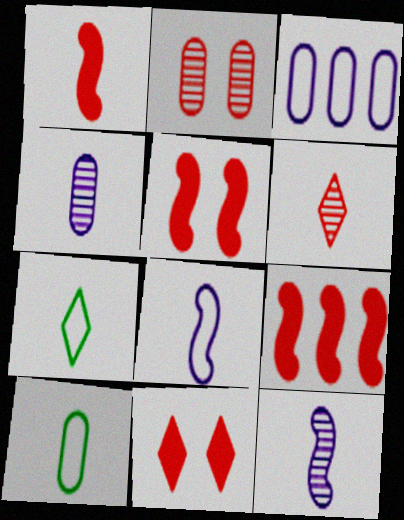[[1, 4, 7], 
[1, 5, 9]]